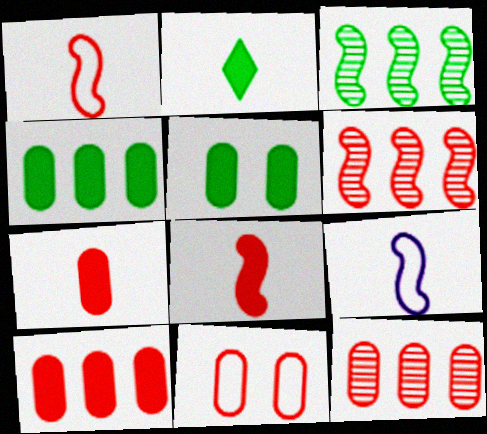[[7, 11, 12]]